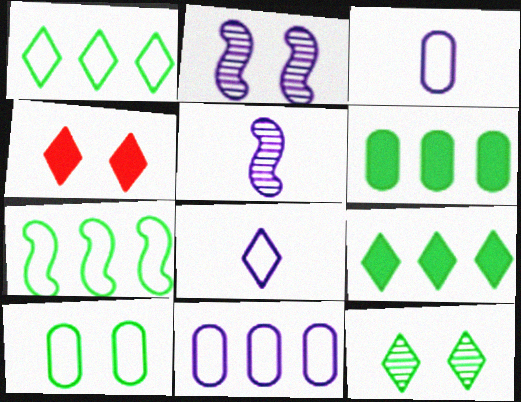[[2, 4, 10]]